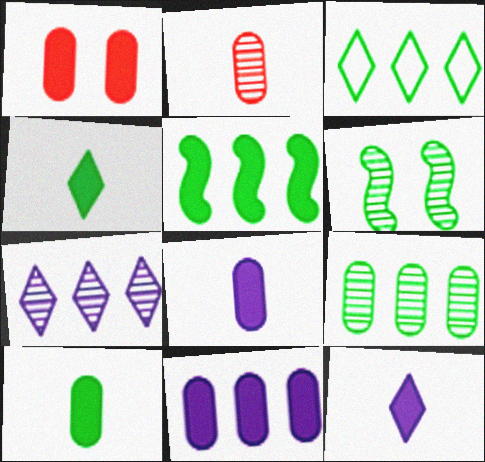[[1, 5, 12], 
[1, 10, 11], 
[2, 6, 7], 
[3, 5, 9], 
[3, 6, 10]]